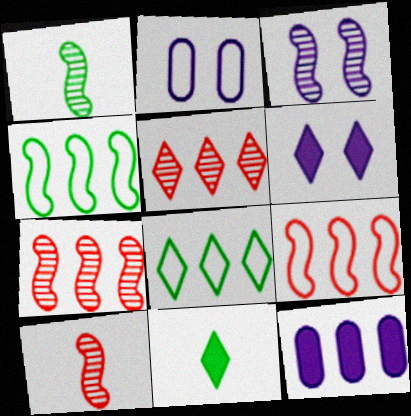[[1, 3, 7], 
[2, 3, 6], 
[2, 7, 11], 
[4, 5, 12], 
[7, 8, 12]]